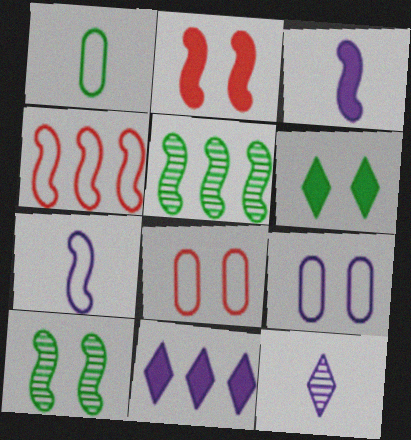[[1, 5, 6], 
[2, 5, 7], 
[3, 4, 10]]